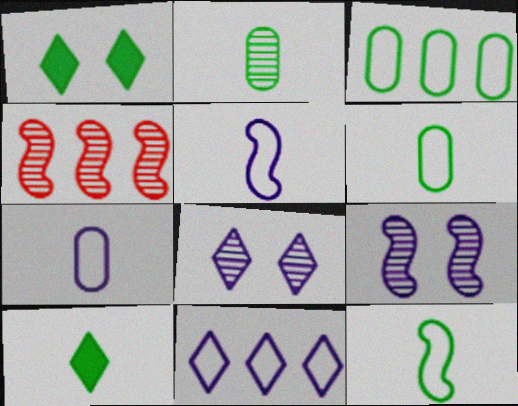[[1, 4, 7], 
[2, 4, 8], 
[2, 10, 12]]